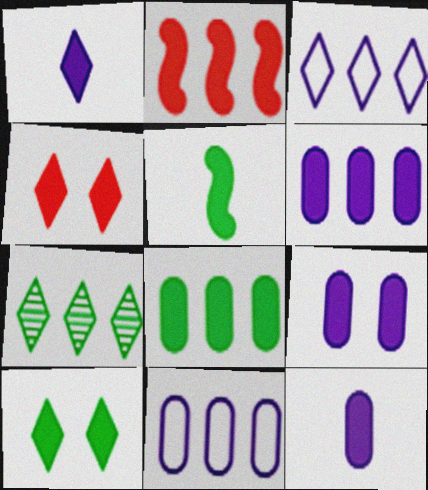[[2, 7, 11], 
[2, 10, 12], 
[4, 5, 6], 
[5, 8, 10], 
[6, 9, 12]]